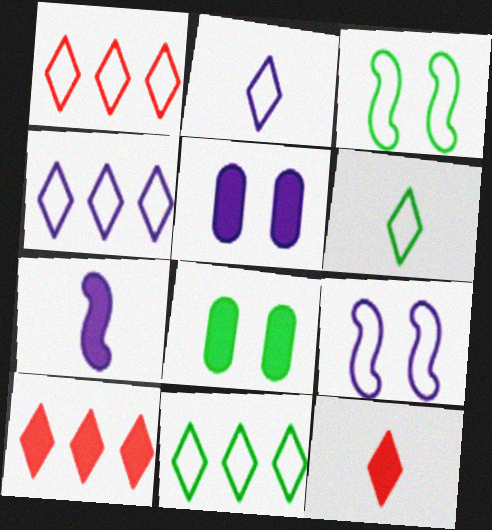[[1, 4, 11], 
[7, 8, 10]]